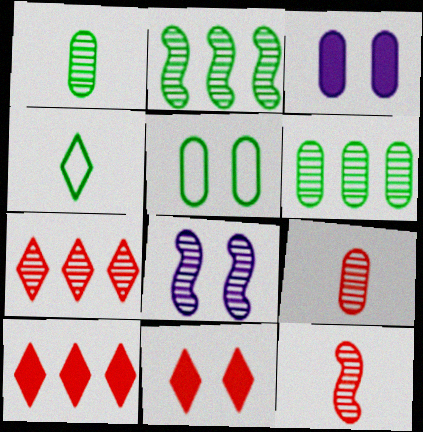[[1, 7, 8], 
[2, 8, 12], 
[5, 8, 11]]